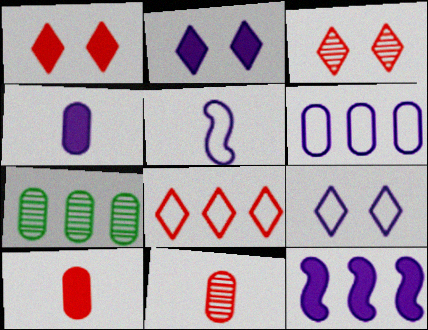[[1, 5, 7], 
[2, 4, 12], 
[5, 6, 9], 
[7, 8, 12]]